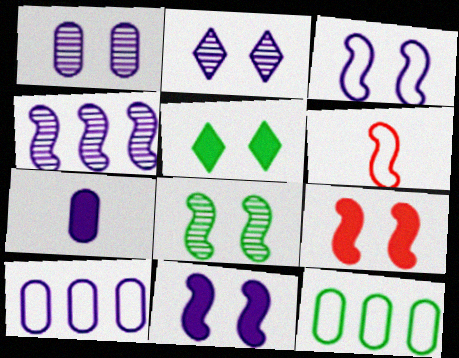[[1, 7, 10], 
[3, 8, 9]]